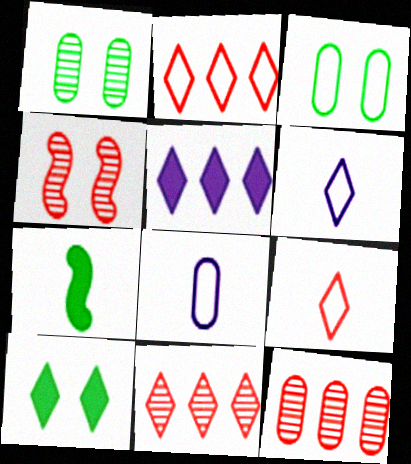[[6, 10, 11]]